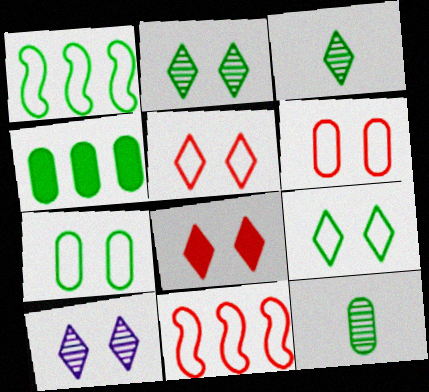[[4, 7, 12], 
[8, 9, 10]]